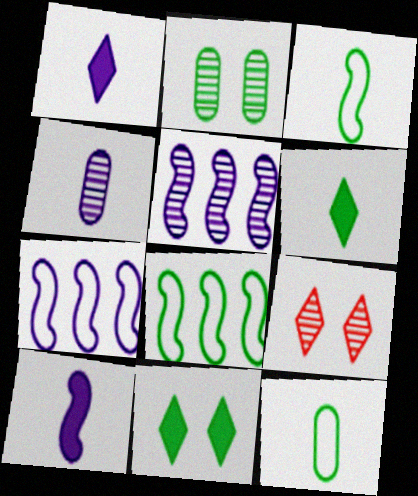[[2, 6, 8]]